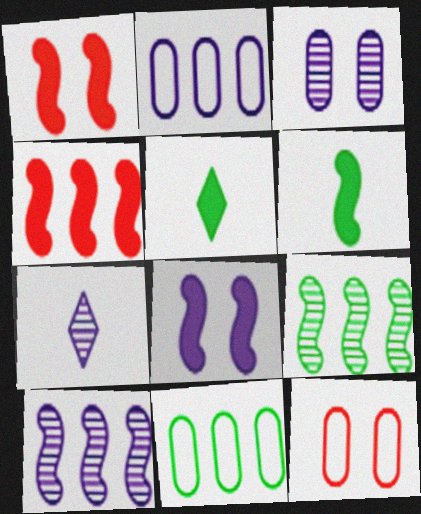[[1, 7, 11], 
[2, 7, 8], 
[3, 7, 10], 
[4, 6, 8], 
[5, 10, 12]]